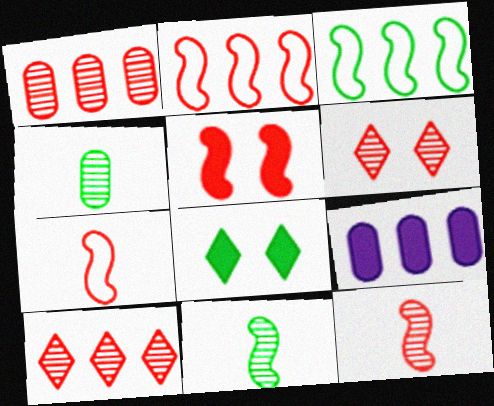[[1, 6, 12], 
[2, 5, 12], 
[3, 4, 8], 
[3, 9, 10]]